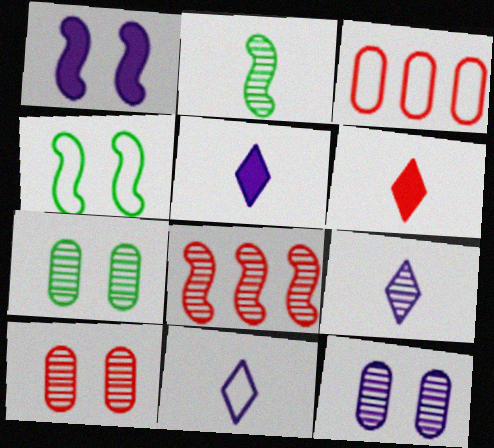[[3, 4, 11], 
[5, 9, 11], 
[7, 8, 9], 
[7, 10, 12]]